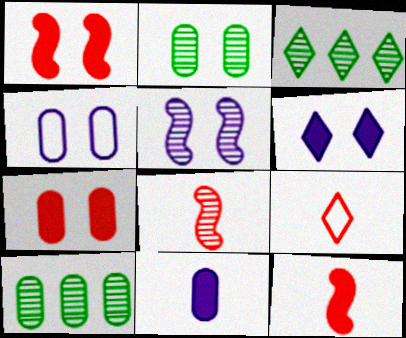[[2, 4, 7], 
[3, 4, 12], 
[3, 6, 9], 
[4, 5, 6]]